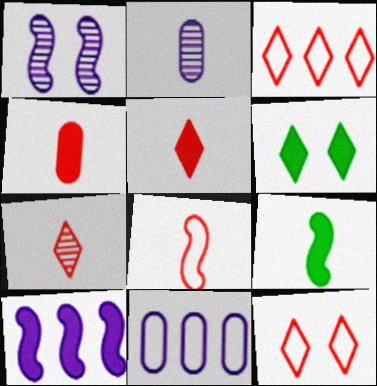[[4, 6, 10], 
[4, 7, 8]]